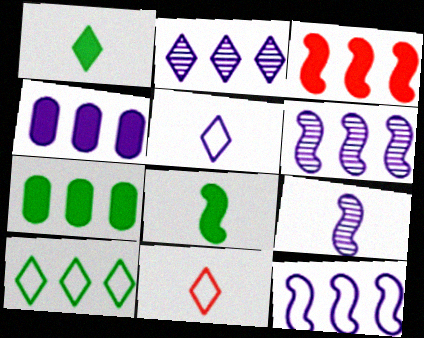[[2, 4, 12]]